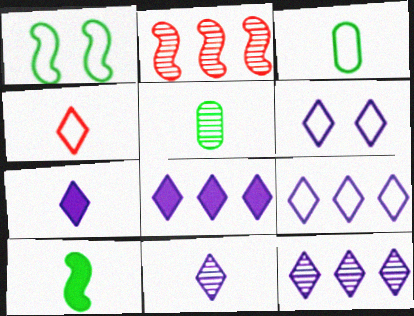[[6, 7, 12], 
[6, 8, 11], 
[8, 9, 12]]